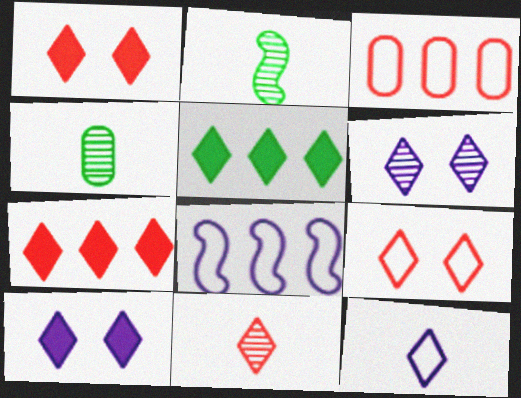[[1, 4, 8], 
[2, 3, 10], 
[7, 9, 11]]